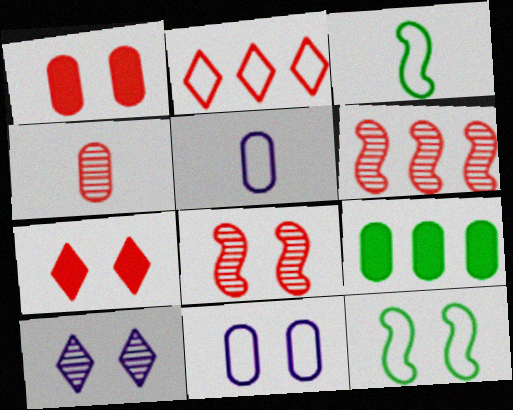[[1, 10, 12], 
[2, 3, 11], 
[2, 5, 12], 
[4, 9, 11]]